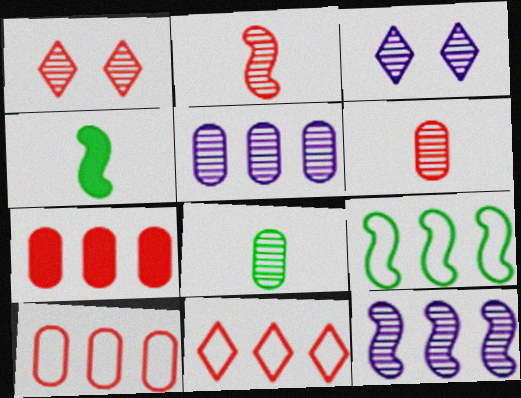[[1, 8, 12], 
[3, 4, 10]]